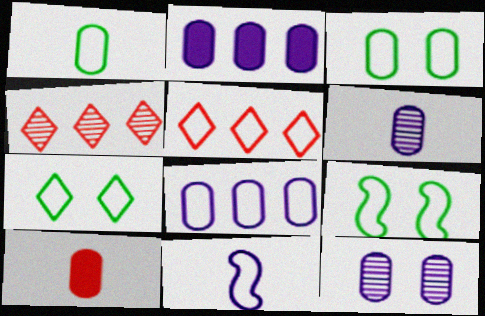[[1, 6, 10], 
[3, 5, 11], 
[3, 7, 9]]